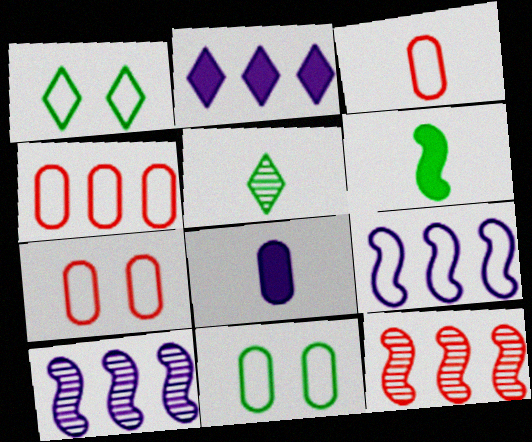[[1, 3, 9], 
[1, 8, 12], 
[3, 4, 7]]